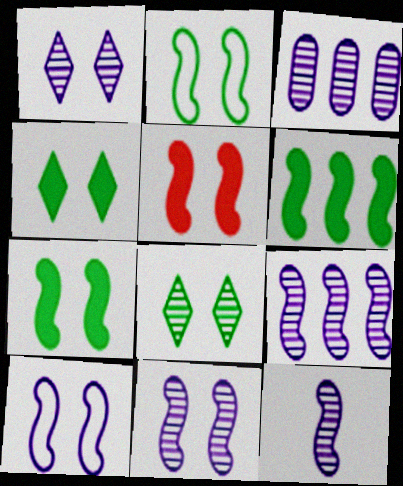[[1, 3, 12], 
[2, 5, 11], 
[9, 11, 12]]